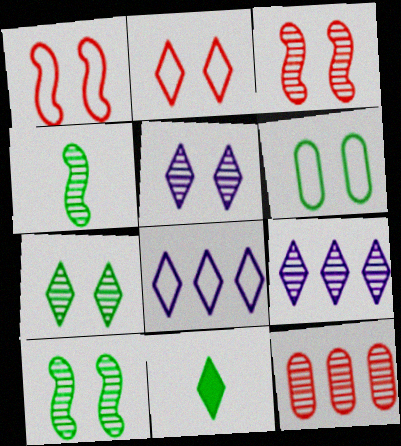[[2, 9, 11], 
[4, 5, 12]]